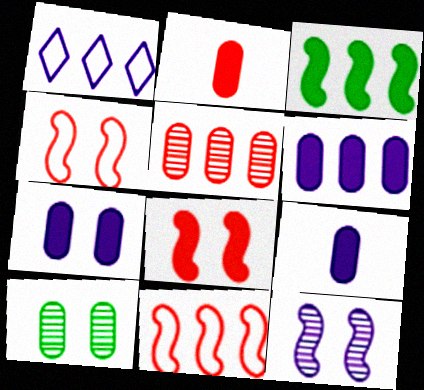[[1, 3, 5], 
[1, 9, 12], 
[6, 7, 9]]